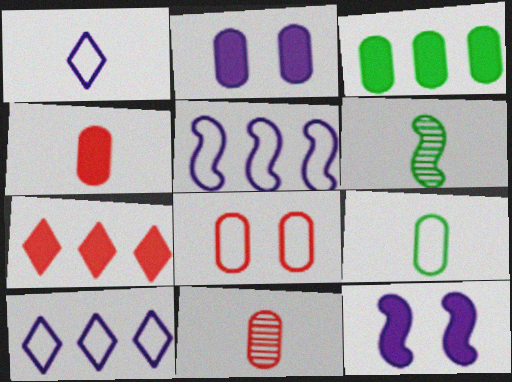[[1, 4, 6], 
[2, 3, 4]]